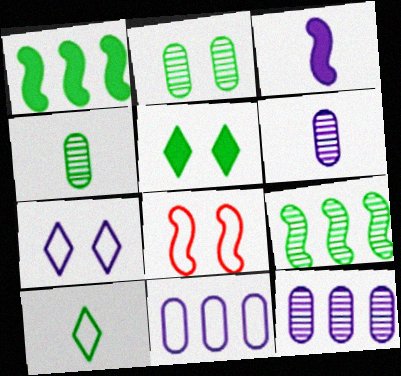[[1, 2, 10], 
[3, 7, 12], 
[3, 8, 9], 
[8, 10, 11]]